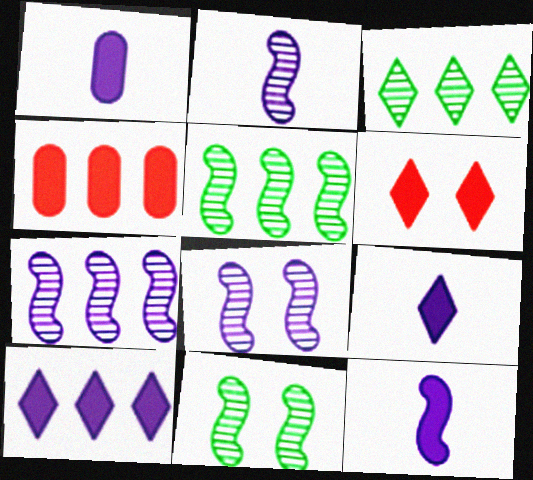[[1, 9, 12], 
[2, 7, 8]]